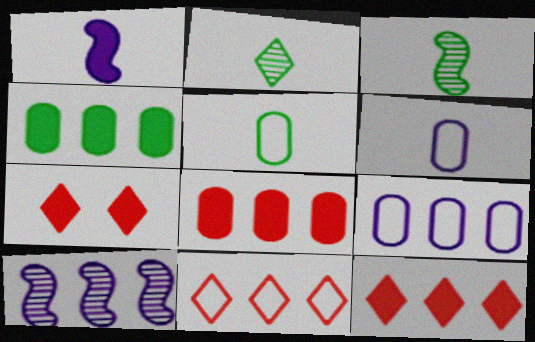[[1, 4, 7], 
[3, 7, 9], 
[4, 10, 11], 
[5, 7, 10]]